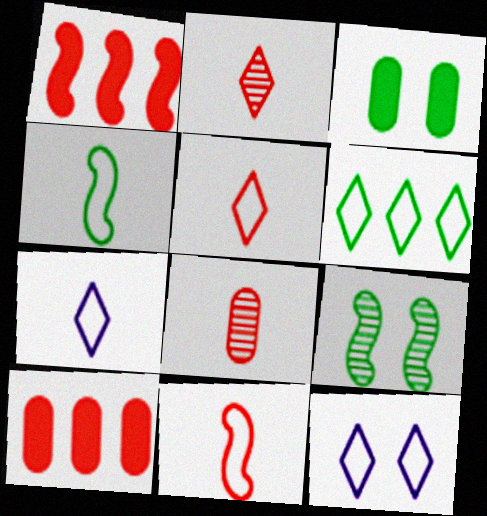[[5, 6, 12], 
[7, 9, 10]]